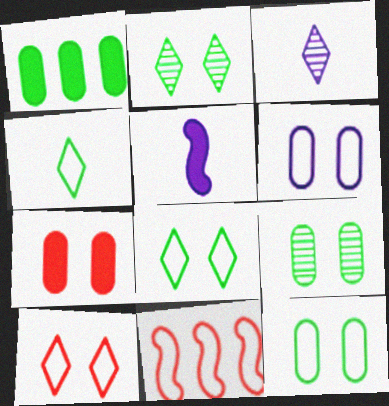[[4, 6, 11], 
[6, 7, 9]]